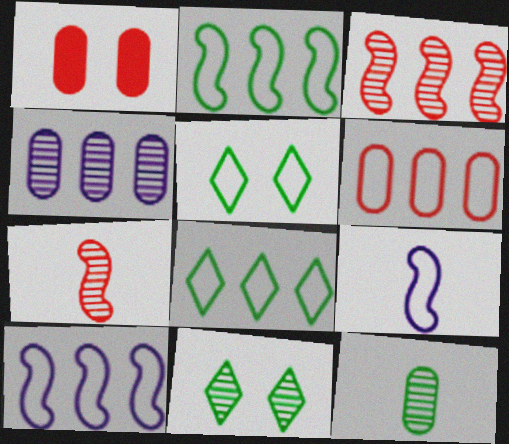[[4, 7, 11], 
[5, 6, 9], 
[6, 8, 10]]